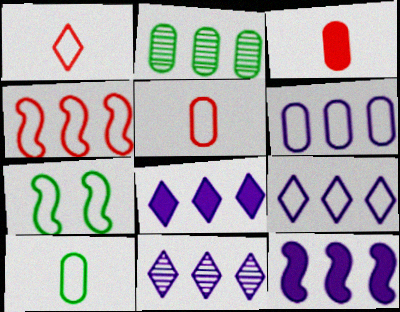[[1, 6, 7], 
[2, 4, 8], 
[3, 7, 11], 
[5, 7, 9], 
[6, 11, 12], 
[8, 9, 11]]